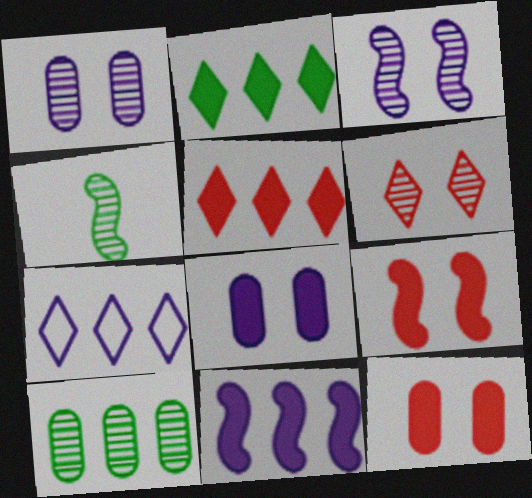[[4, 7, 12]]